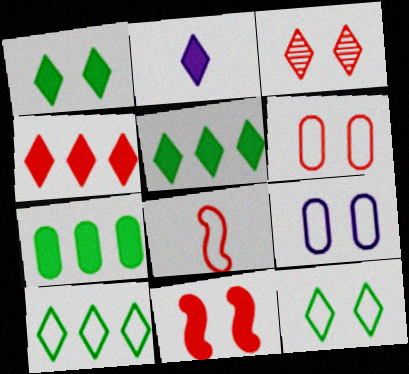[[1, 2, 4], 
[2, 3, 10], 
[2, 7, 11], 
[3, 6, 11], 
[8, 9, 10]]